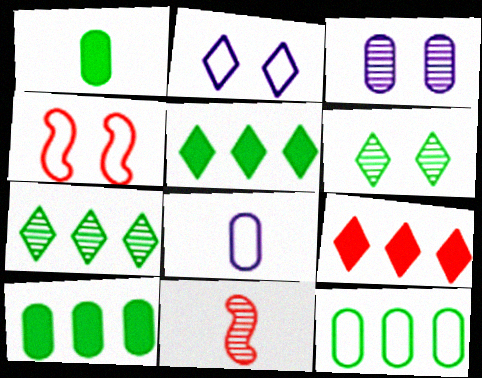[[2, 10, 11], 
[3, 7, 11]]